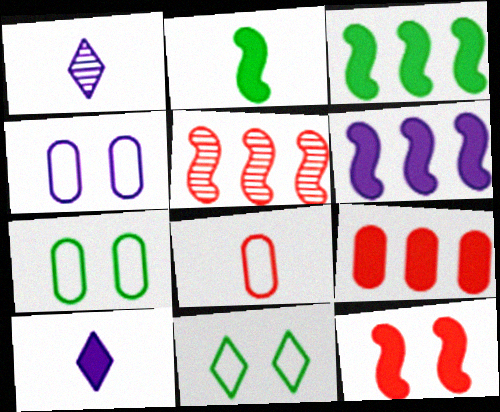[[1, 2, 8], 
[1, 4, 6], 
[2, 6, 12], 
[5, 7, 10]]